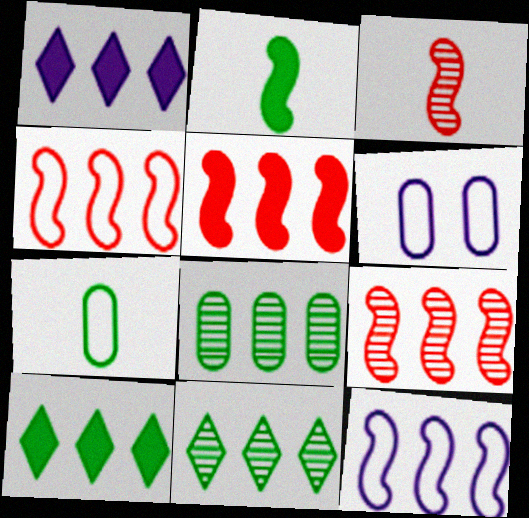[[1, 4, 8], 
[3, 6, 10], 
[4, 5, 9]]